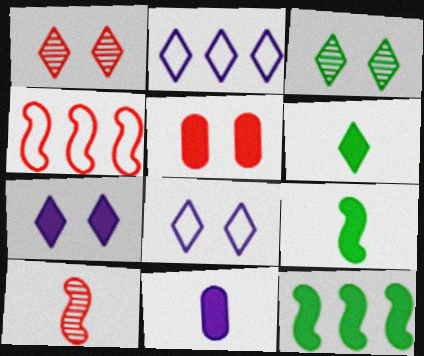[[1, 2, 6], 
[3, 4, 11]]